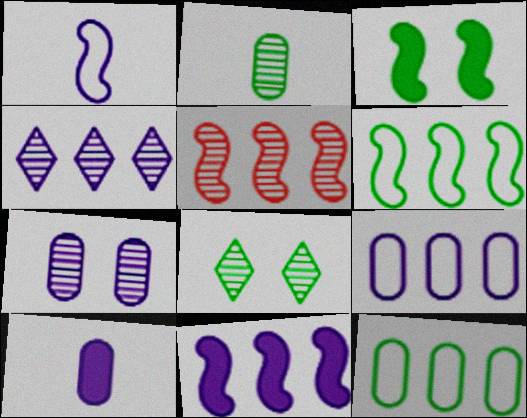[[1, 3, 5], 
[4, 9, 11], 
[5, 6, 11], 
[7, 9, 10]]